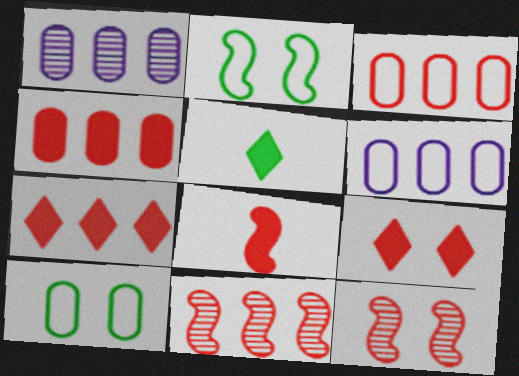[[3, 7, 11], 
[4, 8, 9], 
[5, 6, 12]]